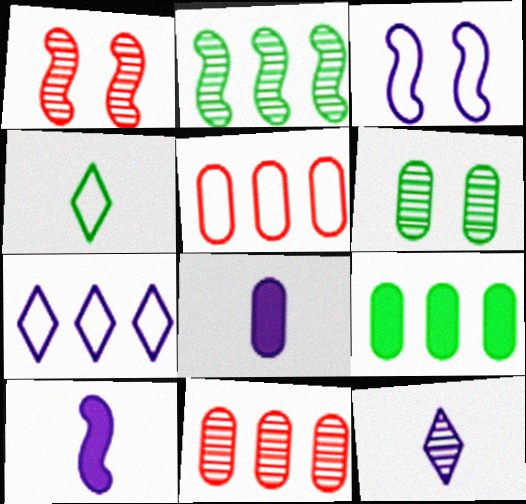[[3, 4, 5], 
[5, 6, 8]]